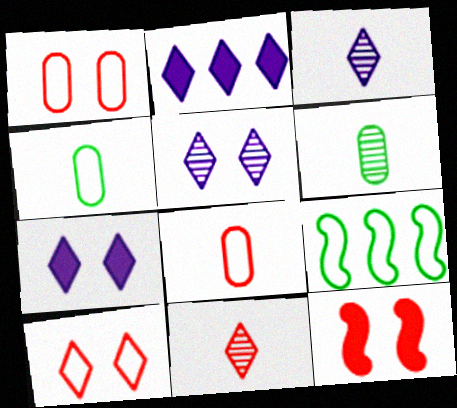[]